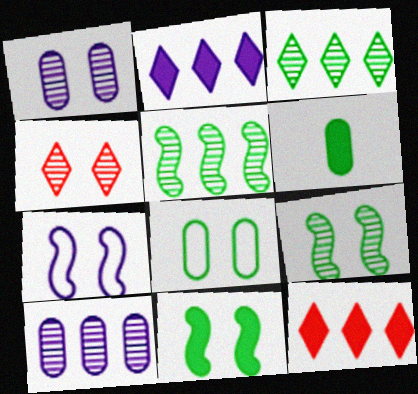[[1, 4, 9]]